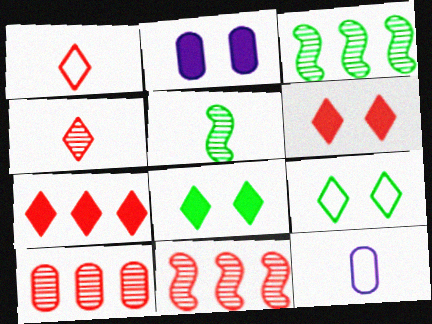[[1, 2, 3], 
[3, 6, 12], 
[8, 11, 12]]